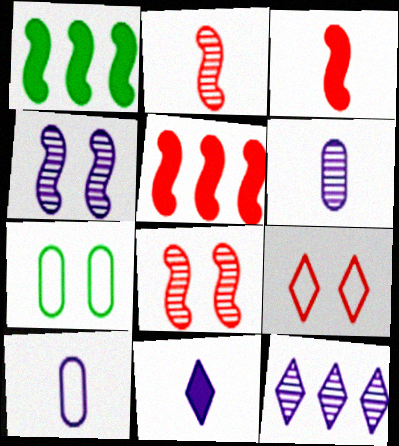[[1, 6, 9], 
[3, 7, 12], 
[4, 6, 12]]